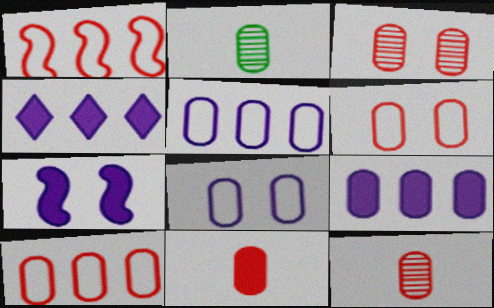[[2, 6, 9], 
[3, 10, 11]]